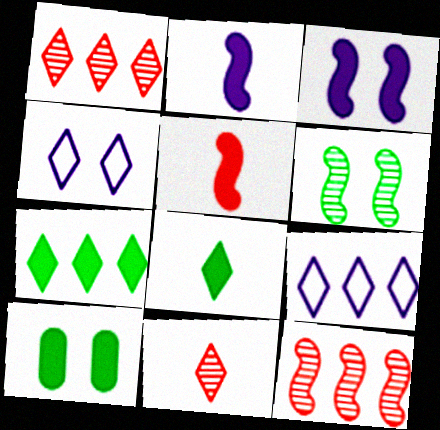[[1, 4, 8], 
[1, 7, 9], 
[4, 7, 11]]